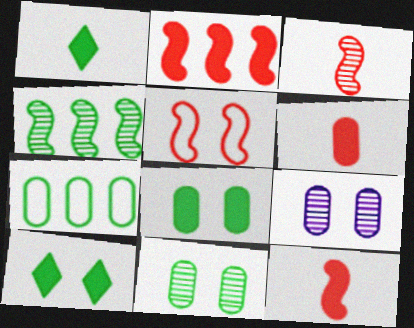[[2, 3, 5], 
[5, 9, 10], 
[6, 7, 9]]